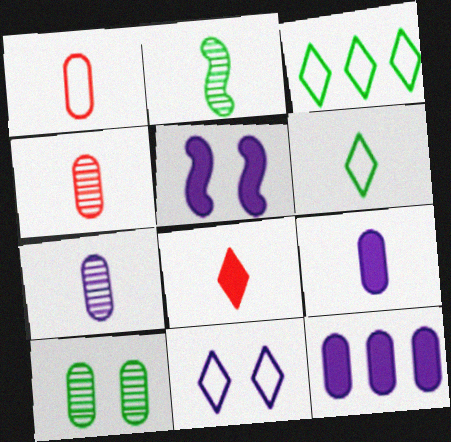[[1, 10, 12], 
[3, 4, 5]]